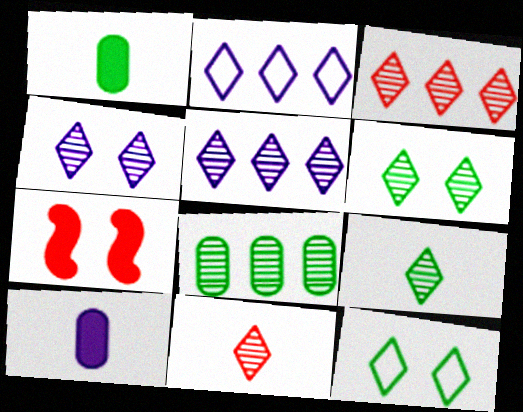[[3, 4, 9], 
[5, 6, 11]]